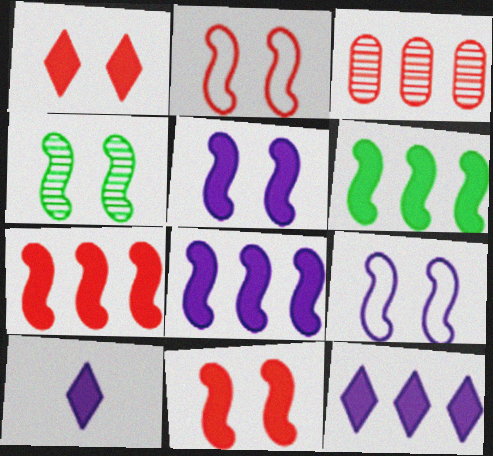[[2, 4, 5], 
[4, 9, 11], 
[6, 7, 8]]